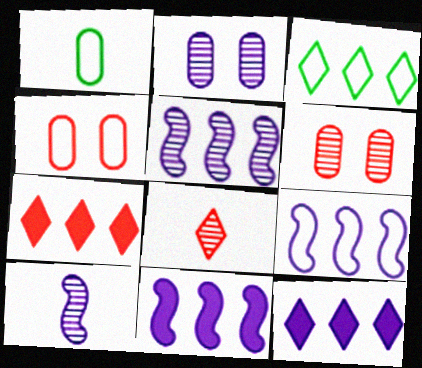[[5, 9, 11]]